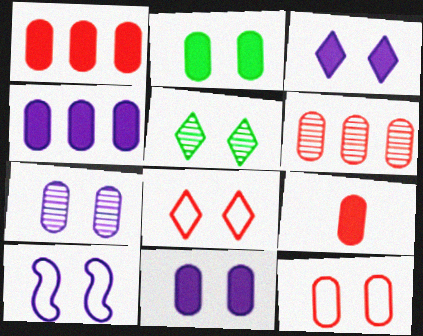[[2, 4, 9], 
[2, 7, 12], 
[3, 5, 8], 
[3, 7, 10], 
[6, 9, 12]]